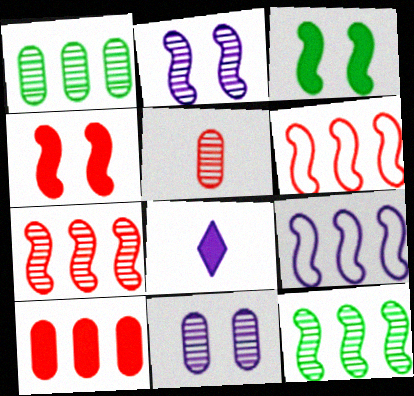[[1, 5, 11], 
[3, 8, 10], 
[8, 9, 11]]